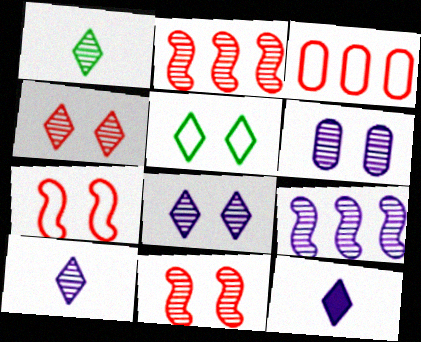[[1, 2, 6], 
[6, 9, 10]]